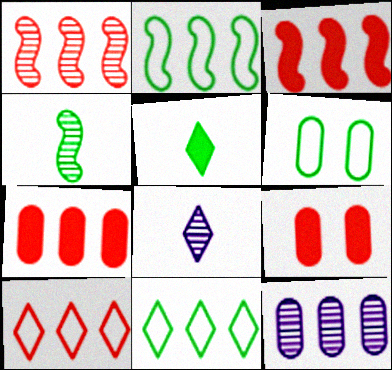[[1, 7, 10], 
[2, 8, 9], 
[3, 6, 8], 
[3, 11, 12]]